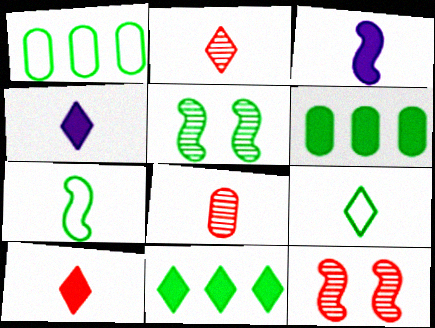[[1, 4, 12], 
[2, 4, 9], 
[3, 8, 9], 
[4, 7, 8], 
[5, 6, 9]]